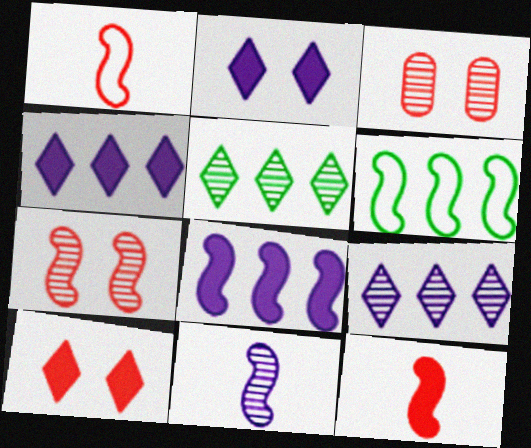[[3, 5, 11]]